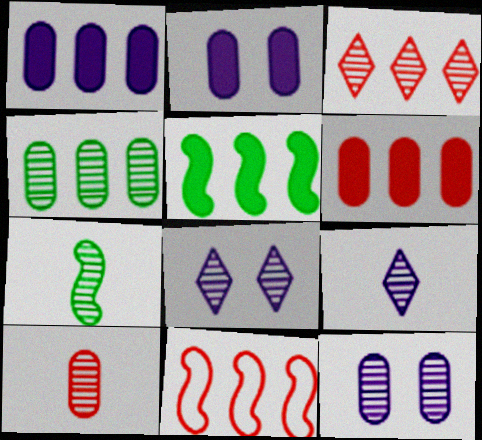[[3, 6, 11], 
[3, 7, 12], 
[4, 10, 12], 
[7, 9, 10]]